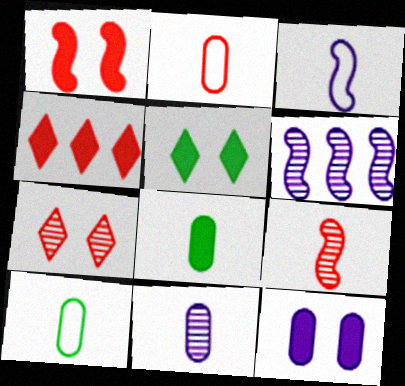[[1, 5, 12], 
[2, 5, 6], 
[2, 8, 11]]